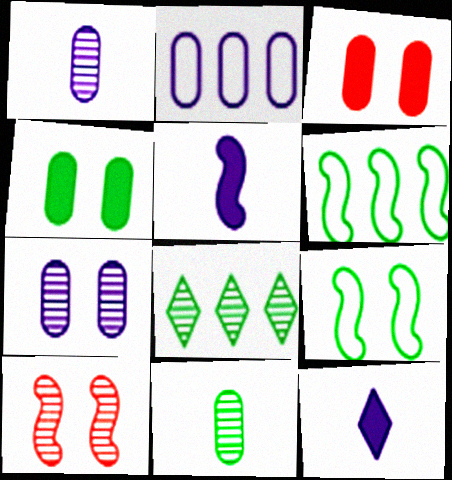[[1, 8, 10], 
[2, 3, 11], 
[5, 6, 10]]